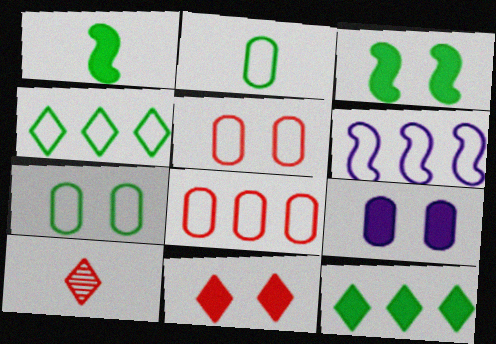[[3, 9, 11], 
[4, 6, 8]]